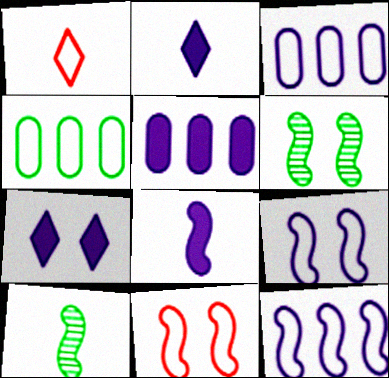[[1, 4, 9], 
[1, 5, 6], 
[5, 7, 8]]